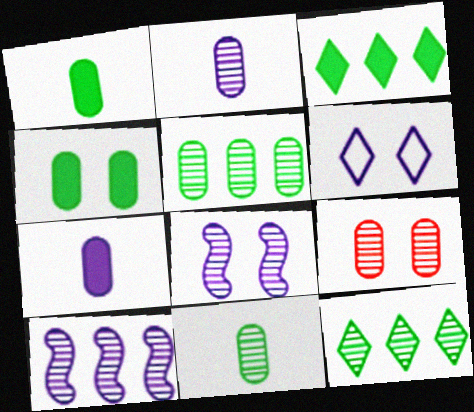[[2, 5, 9], 
[6, 7, 10]]